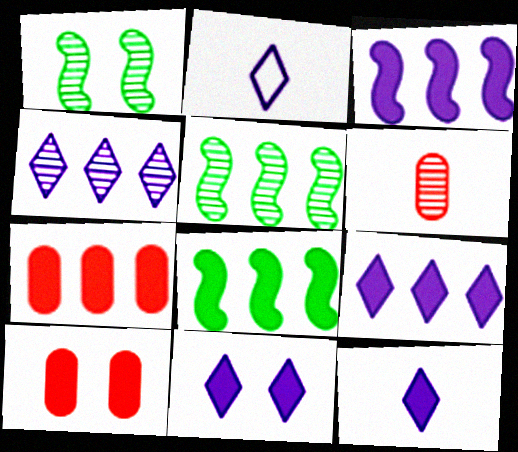[[1, 2, 7], 
[1, 4, 6], 
[2, 4, 11], 
[2, 5, 10], 
[7, 8, 9], 
[8, 10, 12], 
[9, 11, 12]]